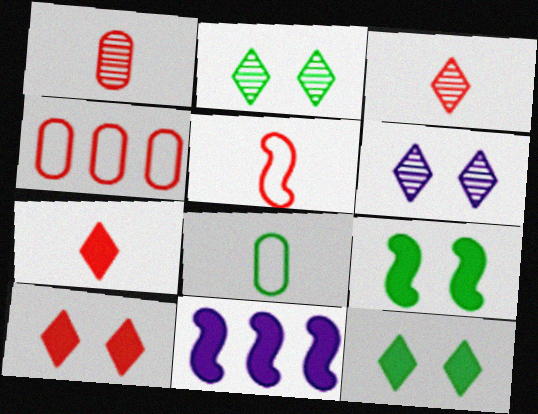[[1, 5, 7]]